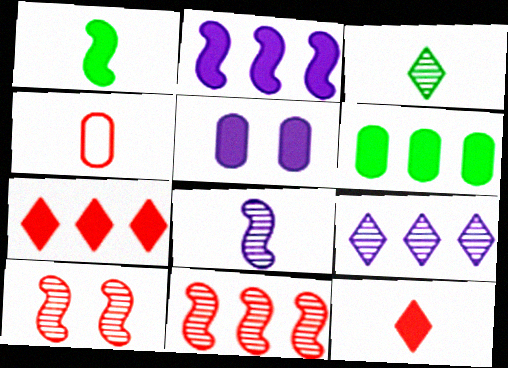[[1, 5, 7], 
[2, 6, 7], 
[4, 7, 10]]